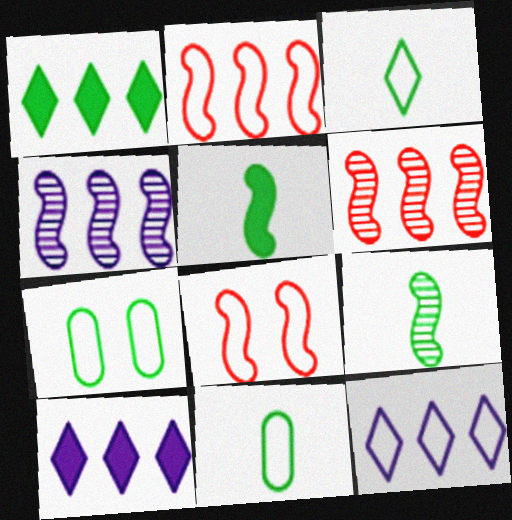[[1, 7, 9], 
[4, 5, 8], 
[8, 11, 12]]